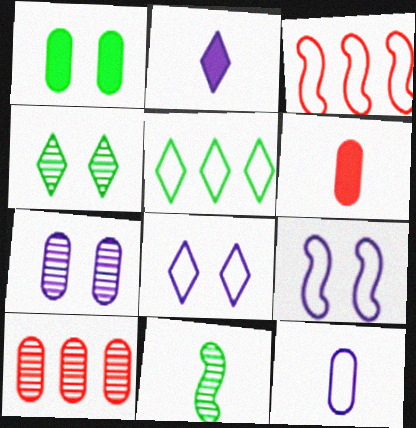[[1, 5, 11], 
[1, 10, 12]]